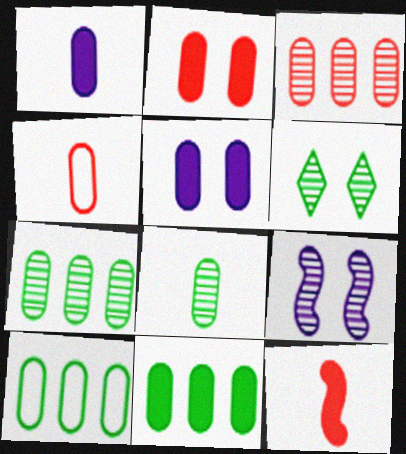[[1, 2, 11], 
[1, 4, 8], 
[2, 3, 4], 
[4, 5, 7], 
[7, 10, 11]]